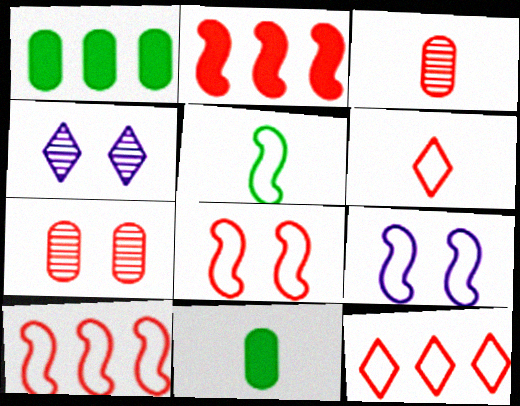[[2, 6, 7], 
[4, 10, 11], 
[5, 9, 10]]